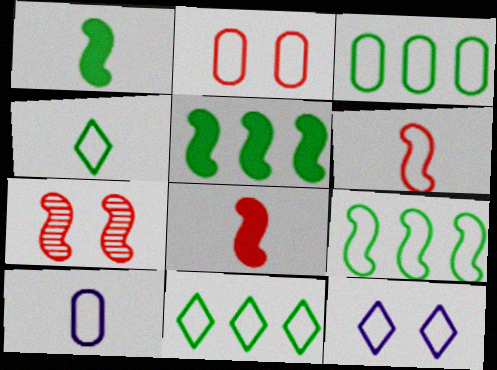[[2, 3, 10], 
[3, 6, 12], 
[3, 9, 11], 
[4, 6, 10]]